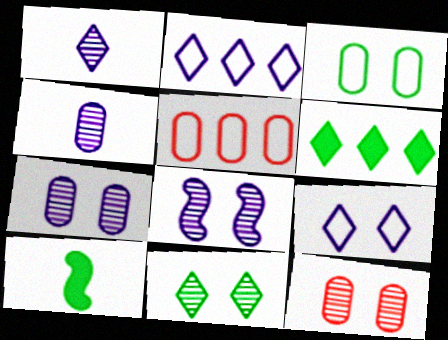[[2, 10, 12], 
[8, 11, 12]]